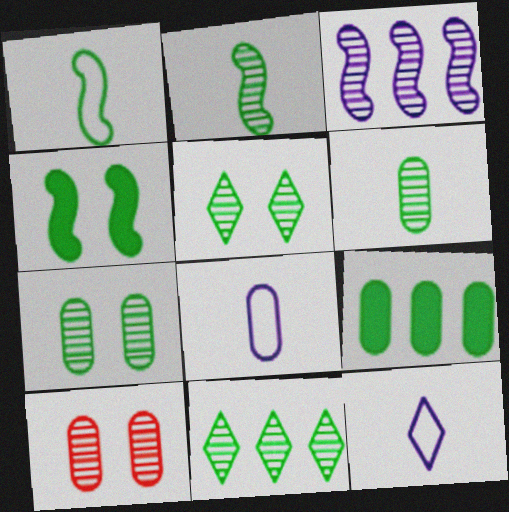[[1, 5, 9], 
[2, 7, 11], 
[8, 9, 10]]